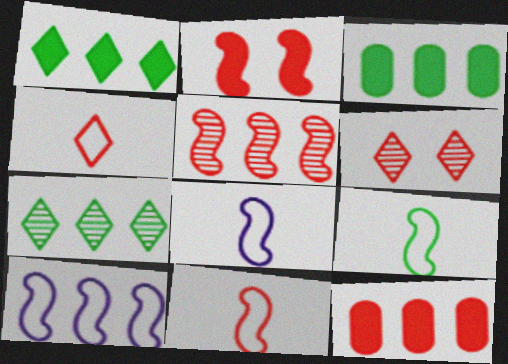[[2, 5, 11], 
[3, 6, 8], 
[6, 11, 12], 
[7, 10, 12], 
[8, 9, 11]]